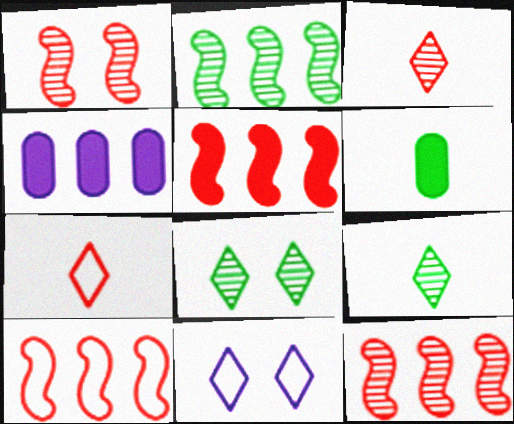[[5, 10, 12], 
[6, 11, 12]]